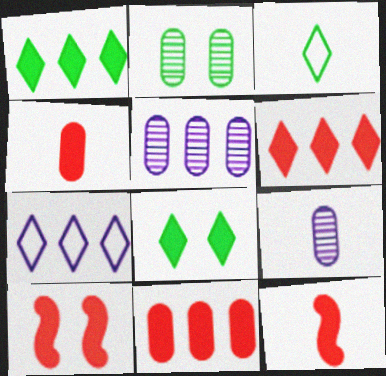[[2, 7, 12], 
[3, 5, 10], 
[3, 9, 12], 
[4, 6, 10]]